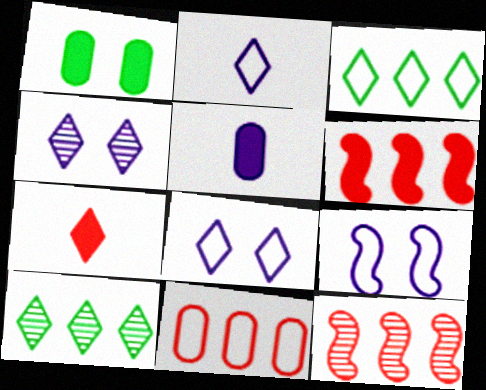[[1, 2, 12], 
[3, 4, 7], 
[7, 8, 10]]